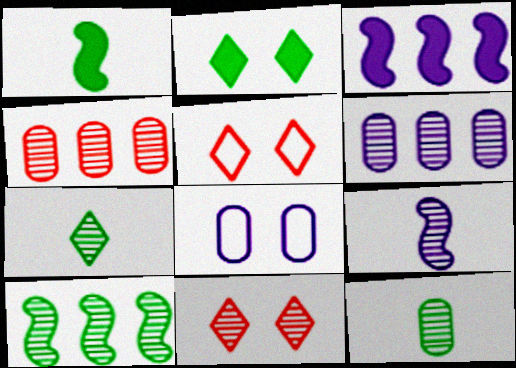[[1, 5, 6], 
[3, 5, 12]]